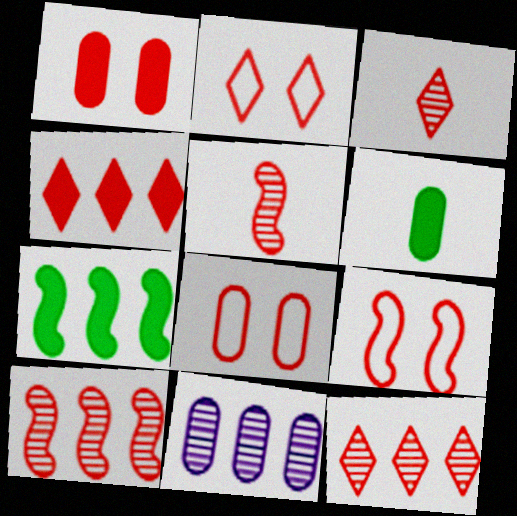[[2, 3, 4], 
[2, 8, 9], 
[4, 5, 8], 
[6, 8, 11]]